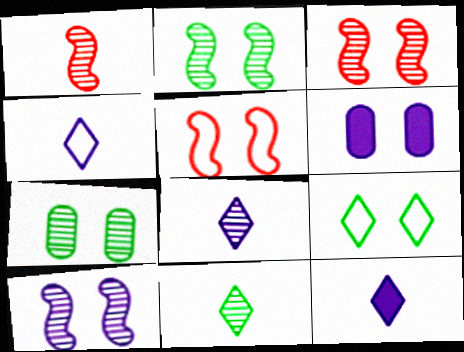[[2, 3, 10], 
[3, 6, 9], 
[4, 8, 12]]